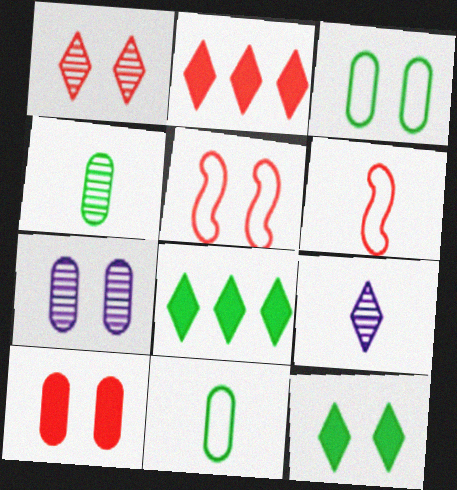[[1, 5, 10], 
[3, 7, 10], 
[5, 7, 12], 
[6, 7, 8]]